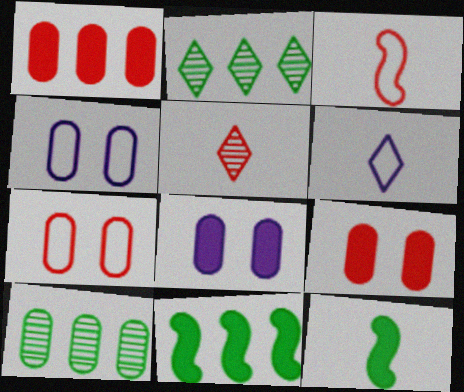[[2, 3, 8], 
[4, 5, 11]]